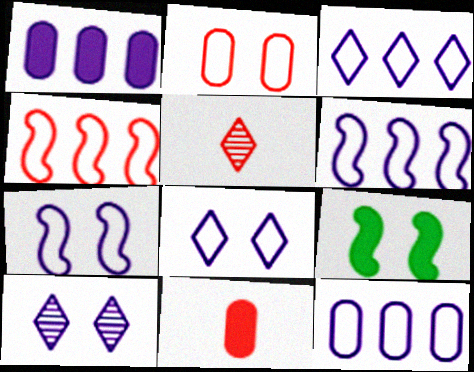[[2, 9, 10], 
[3, 6, 12], 
[5, 9, 12]]